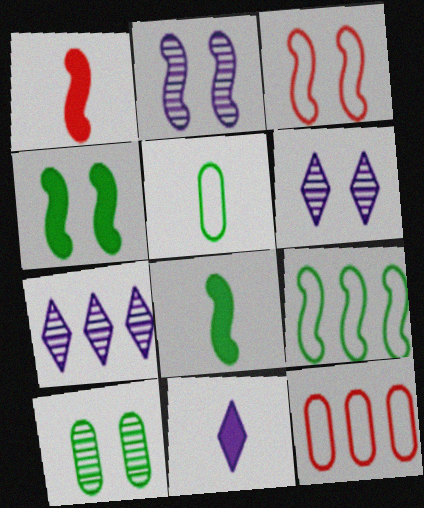[[1, 2, 9], 
[2, 3, 4], 
[6, 8, 12]]